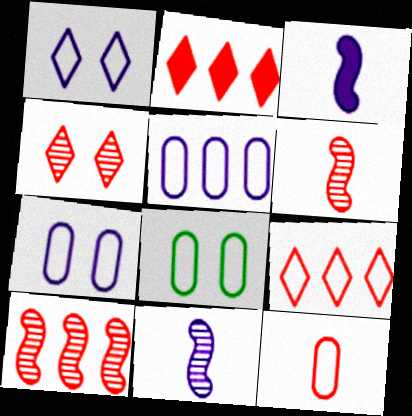[[2, 8, 11], 
[5, 8, 12]]